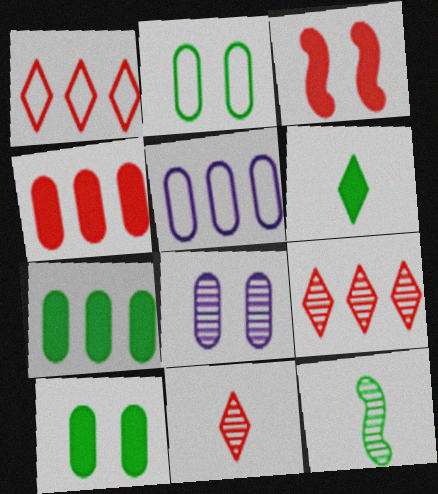[[8, 9, 12]]